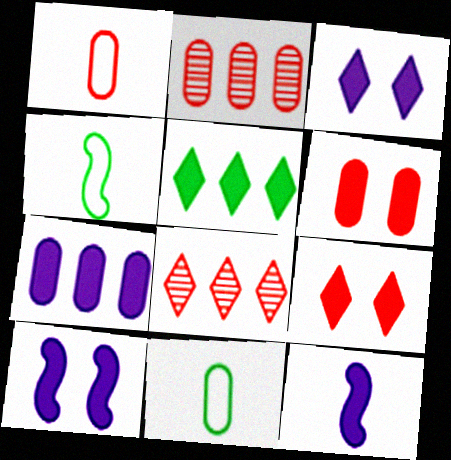[[1, 2, 6], 
[2, 3, 4], 
[3, 7, 12], 
[5, 6, 12], 
[8, 10, 11]]